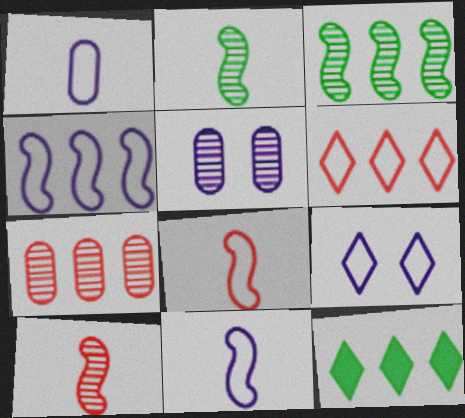[[1, 4, 9], 
[4, 7, 12], 
[5, 8, 12]]